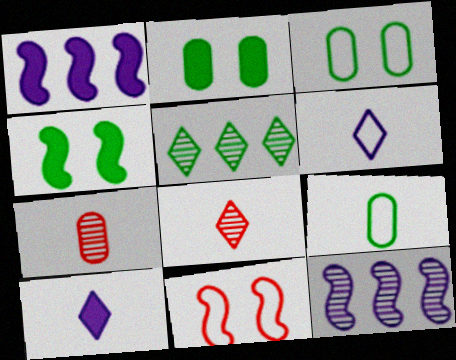[[1, 3, 8], 
[4, 5, 9]]